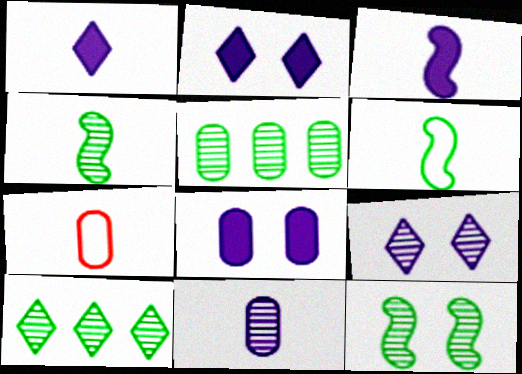[[1, 4, 7], 
[5, 7, 8]]